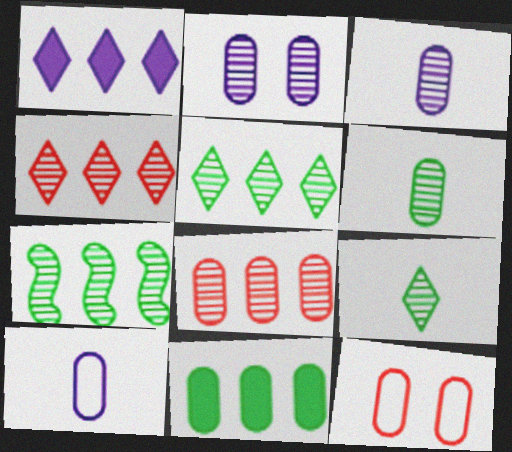[[2, 6, 8], 
[3, 11, 12]]